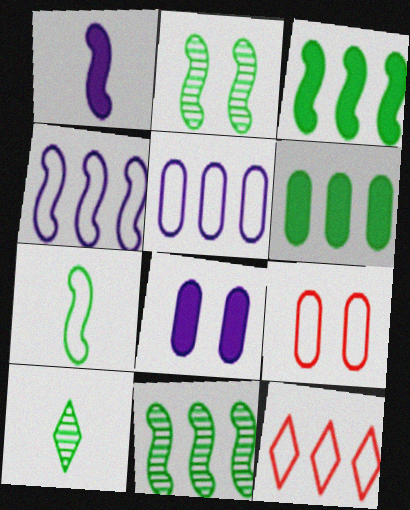[[2, 3, 7]]